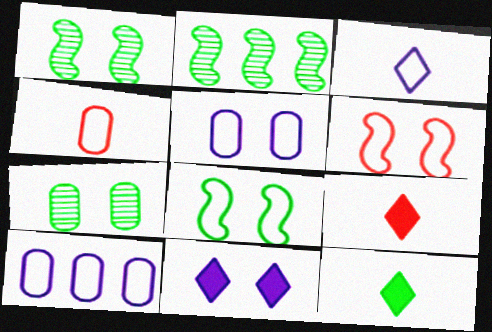[[1, 9, 10], 
[2, 4, 11], 
[2, 5, 9], 
[6, 7, 11]]